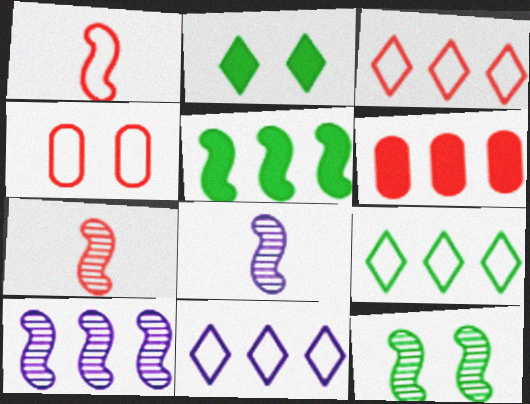[[1, 3, 4], 
[3, 9, 11], 
[6, 9, 10], 
[7, 10, 12]]